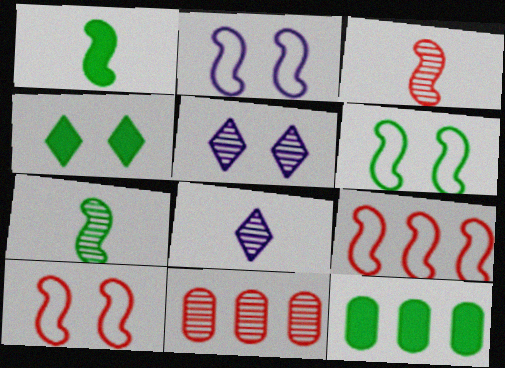[[1, 4, 12], 
[2, 6, 10], 
[5, 7, 11], 
[8, 10, 12]]